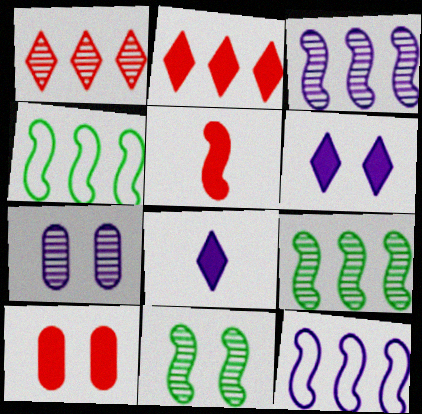[[2, 5, 10], 
[5, 11, 12], 
[7, 8, 12]]